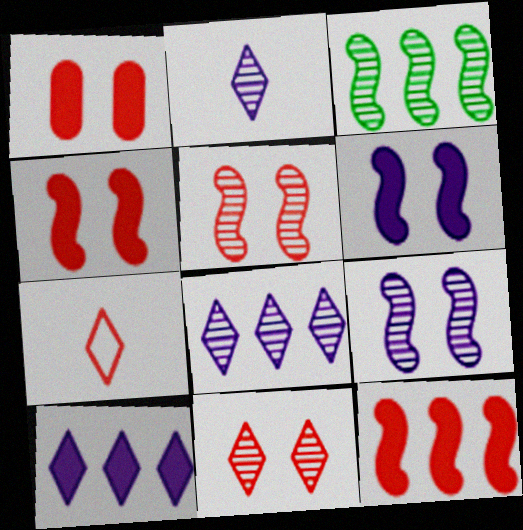[]